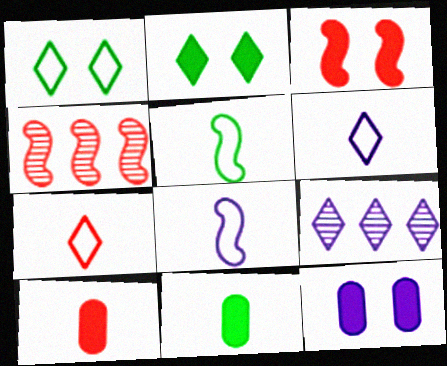[[2, 3, 12], 
[2, 7, 9], 
[8, 9, 12]]